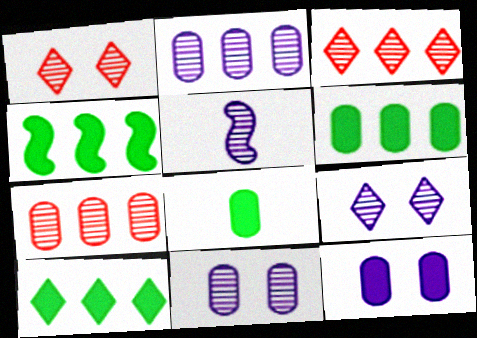[[2, 5, 9], 
[4, 6, 10]]